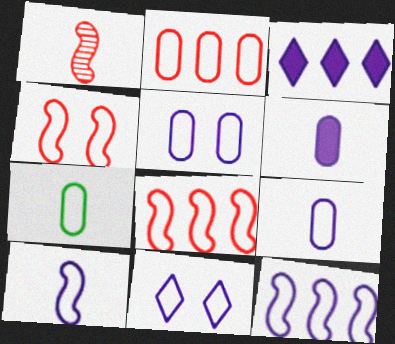[[2, 5, 7], 
[7, 8, 11], 
[9, 11, 12]]